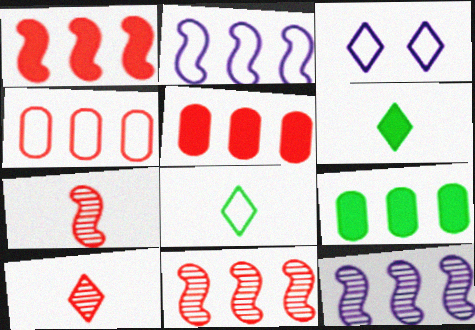[[3, 7, 9]]